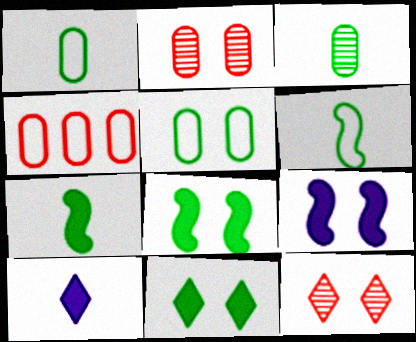[[5, 9, 12]]